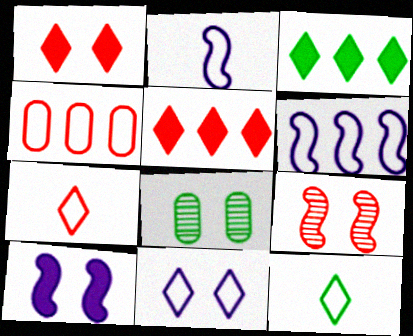[[2, 5, 8]]